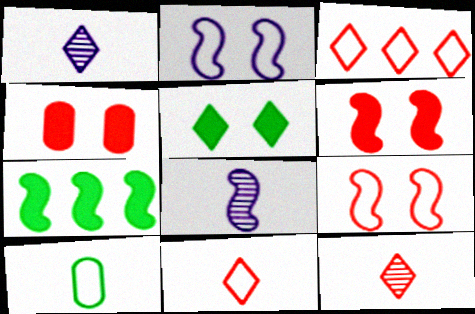[[1, 3, 5], 
[2, 3, 10], 
[7, 8, 9]]